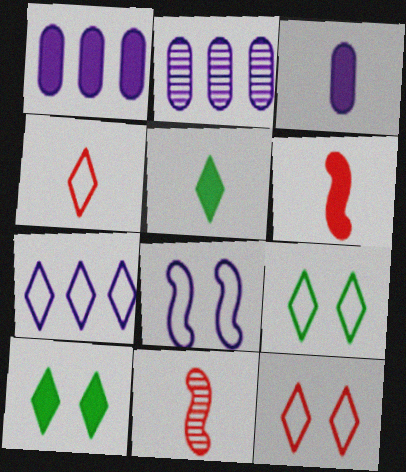[[1, 6, 10], 
[1, 9, 11], 
[2, 6, 9], 
[3, 5, 6], 
[4, 7, 9]]